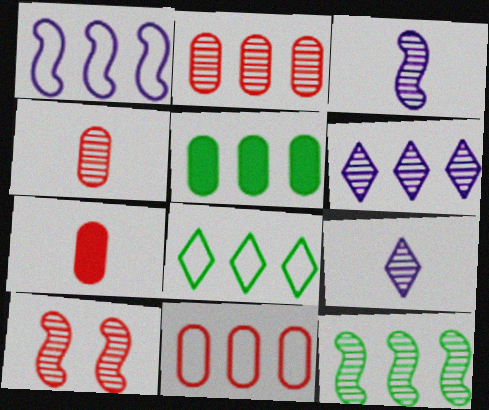[[1, 8, 11], 
[2, 6, 12], 
[3, 10, 12], 
[5, 8, 12]]